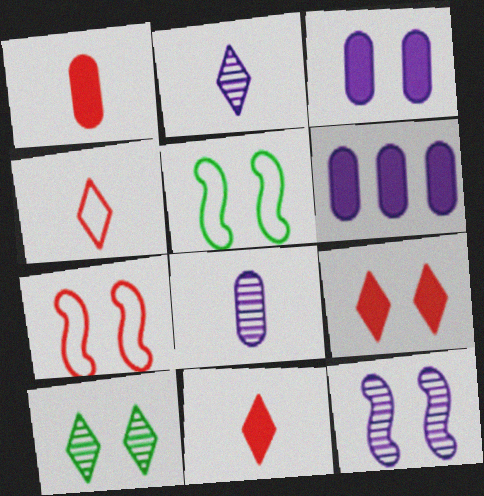[[3, 7, 10]]